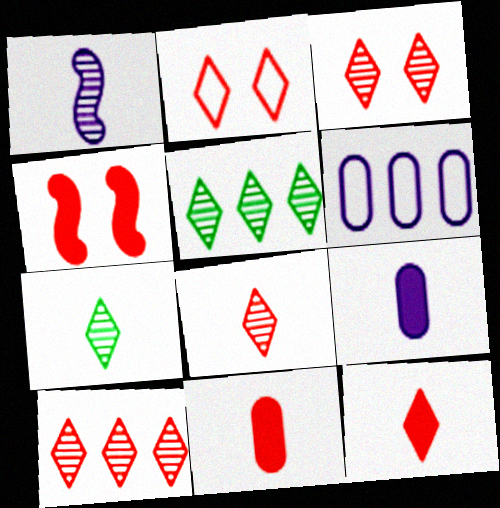[[2, 10, 12], 
[3, 8, 10], 
[4, 6, 7]]